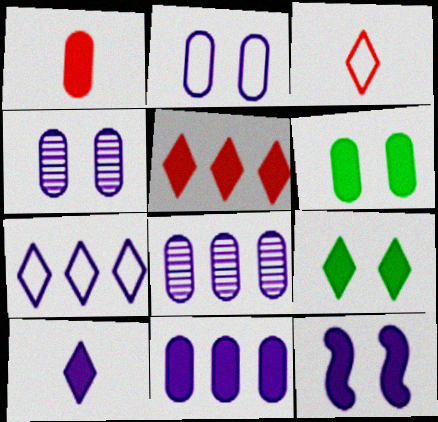[[1, 6, 11], 
[5, 9, 10], 
[10, 11, 12]]